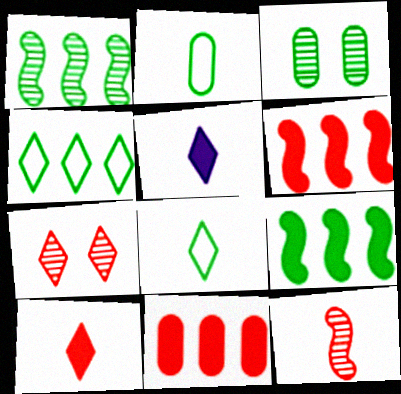[[2, 5, 12], 
[3, 8, 9], 
[4, 5, 7]]